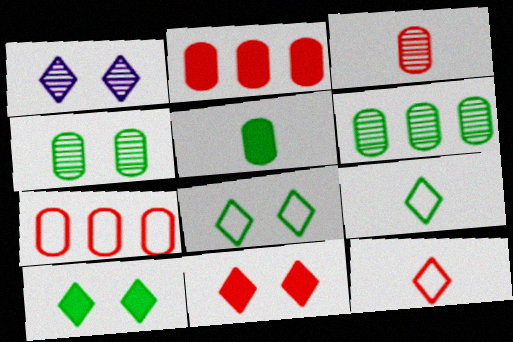[[1, 8, 11]]